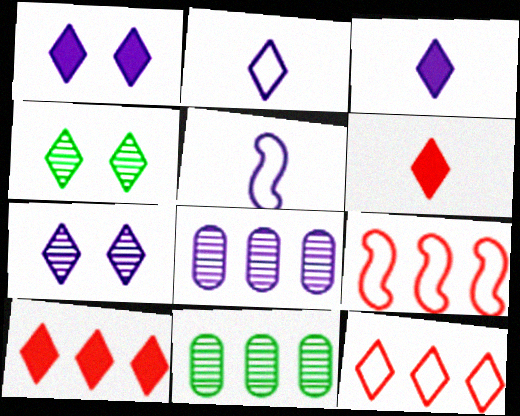[[1, 5, 8], 
[2, 4, 10], 
[3, 4, 12]]